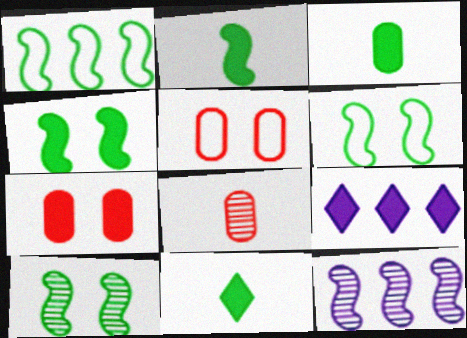[[1, 2, 10], 
[2, 3, 11], 
[2, 7, 9], 
[4, 6, 10], 
[5, 11, 12], 
[6, 8, 9]]